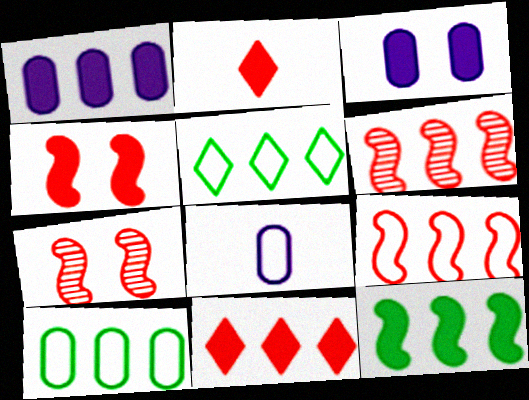[[1, 5, 6], 
[1, 11, 12], 
[2, 3, 12]]